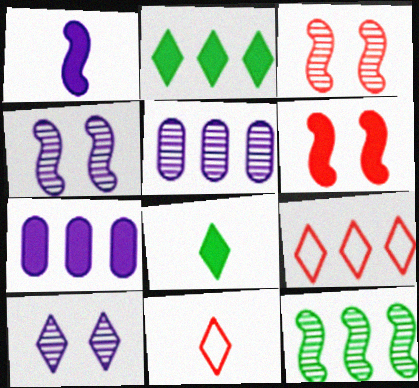[[2, 10, 11], 
[6, 7, 8], 
[7, 9, 12], 
[8, 9, 10]]